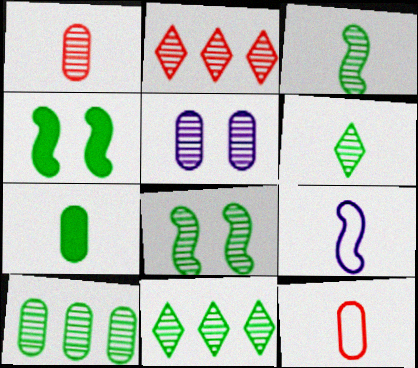[[1, 5, 10], 
[2, 3, 5], 
[6, 8, 10]]